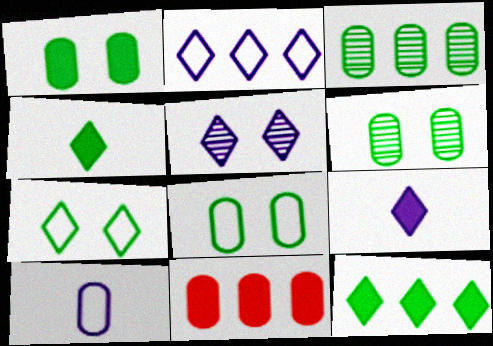[[1, 6, 8], 
[2, 5, 9], 
[6, 10, 11]]